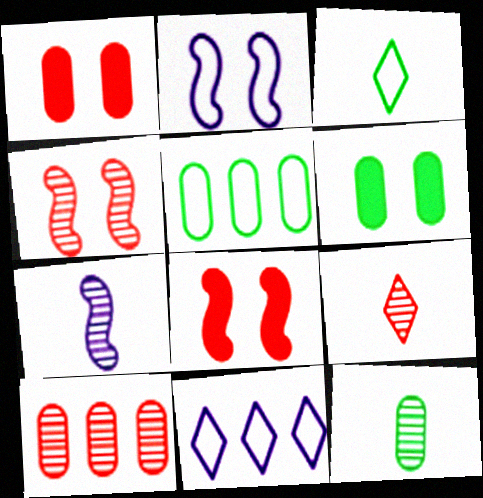[[4, 9, 10], 
[5, 6, 12], 
[7, 9, 12], 
[8, 11, 12]]